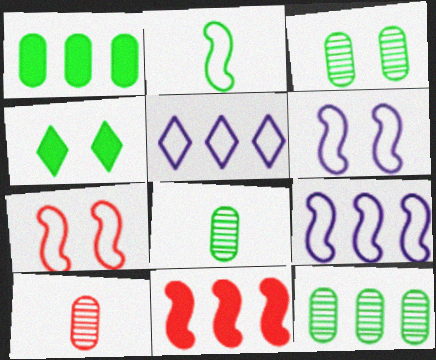[[2, 4, 12], 
[2, 7, 9], 
[3, 8, 12], 
[4, 9, 10], 
[5, 11, 12]]